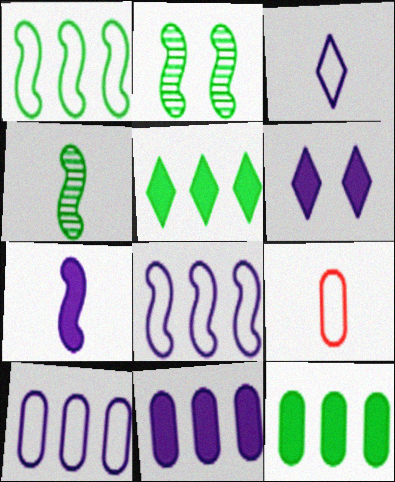[[6, 7, 11]]